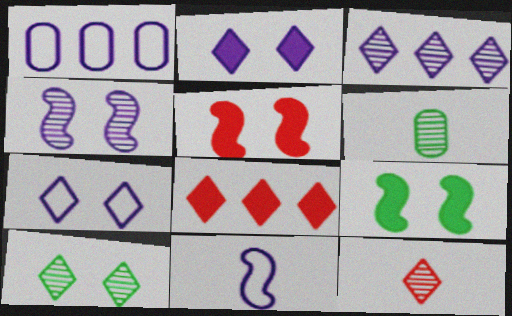[[1, 7, 11], 
[1, 9, 12], 
[3, 10, 12]]